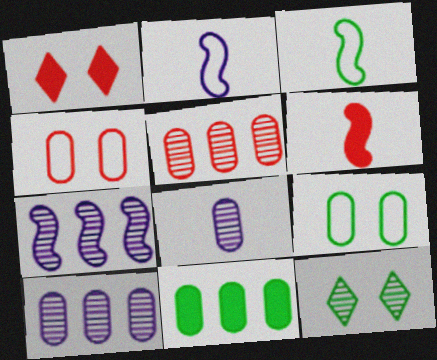[[1, 3, 10], 
[3, 11, 12], 
[4, 8, 11]]